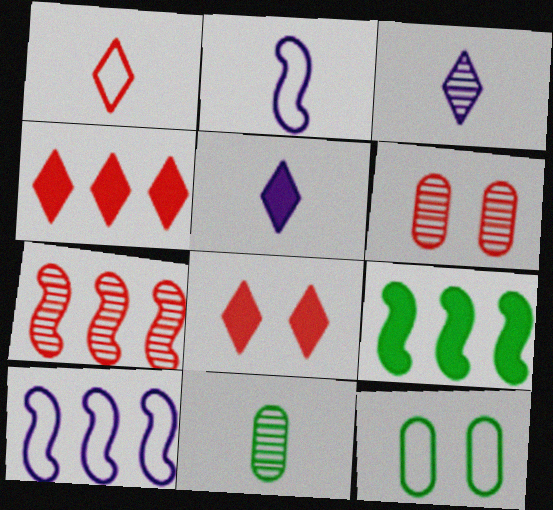[[1, 10, 12], 
[5, 7, 12], 
[7, 9, 10], 
[8, 10, 11]]